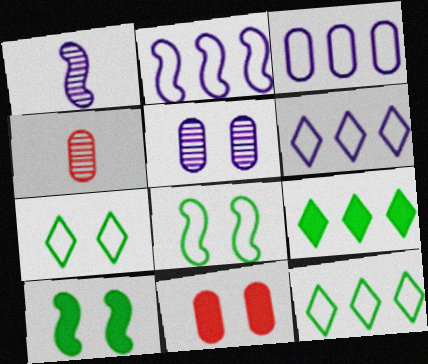[[1, 11, 12], 
[2, 3, 6], 
[4, 6, 10]]